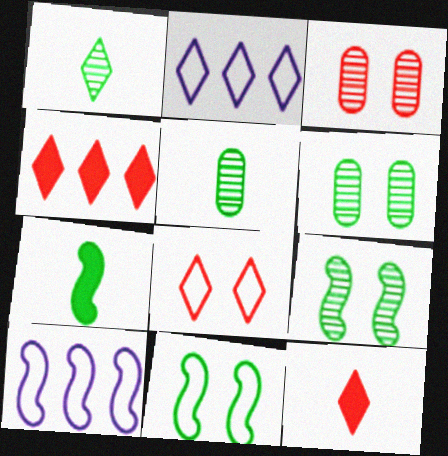[[2, 3, 7], 
[6, 10, 12]]